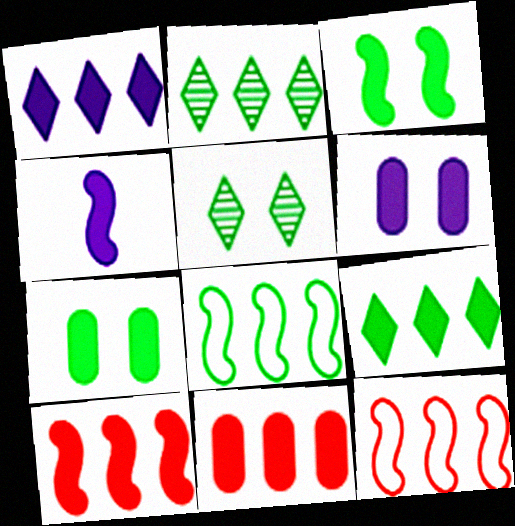[[1, 4, 6], 
[3, 4, 10]]